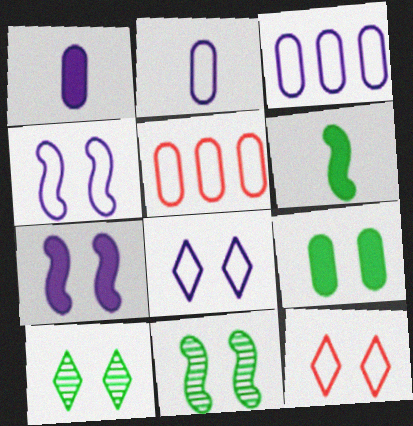[]